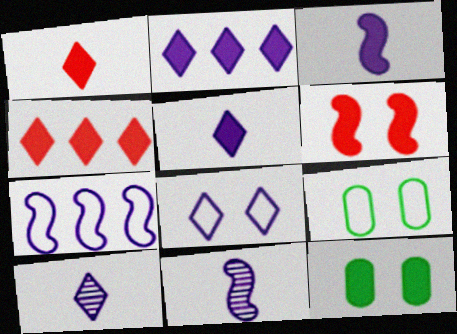[[2, 8, 10], 
[3, 4, 12], 
[4, 9, 11]]